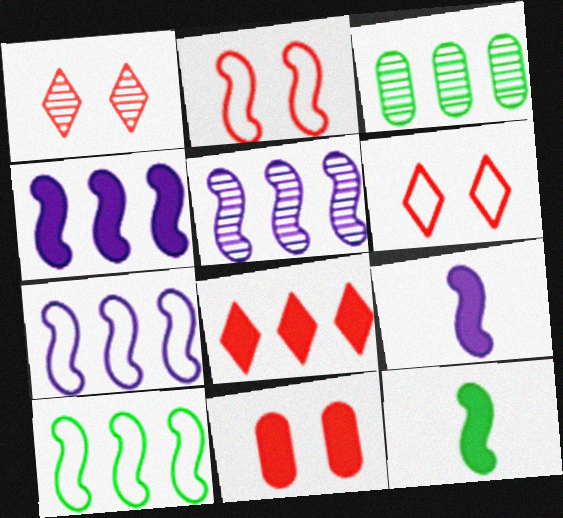[[1, 2, 11], 
[2, 5, 12], 
[3, 6, 9], 
[3, 7, 8], 
[4, 5, 7]]